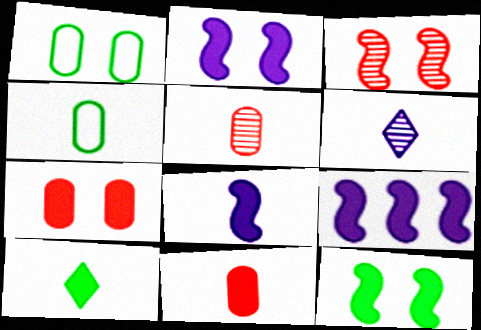[[2, 8, 9], 
[7, 9, 10], 
[8, 10, 11]]